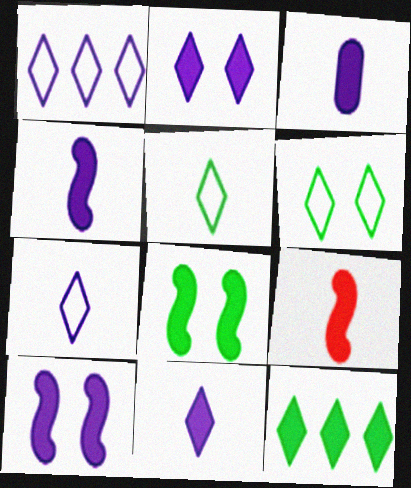[[3, 4, 11]]